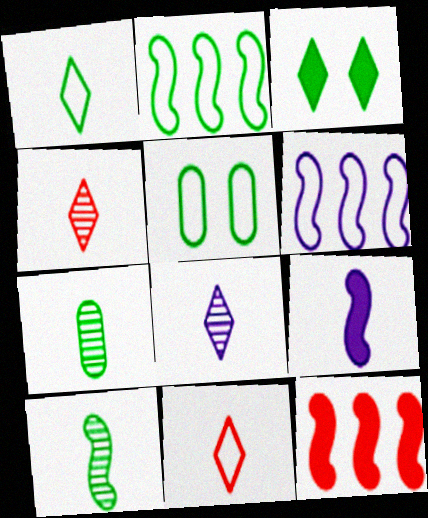[[1, 2, 5], 
[2, 3, 7], 
[5, 6, 11], 
[5, 8, 12], 
[7, 9, 11]]